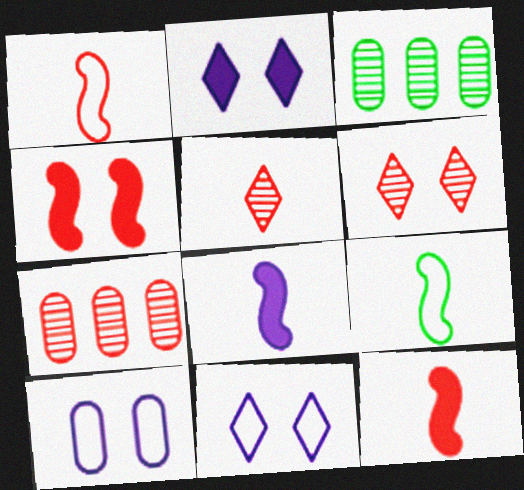[[1, 2, 3], 
[2, 7, 9], 
[3, 11, 12]]